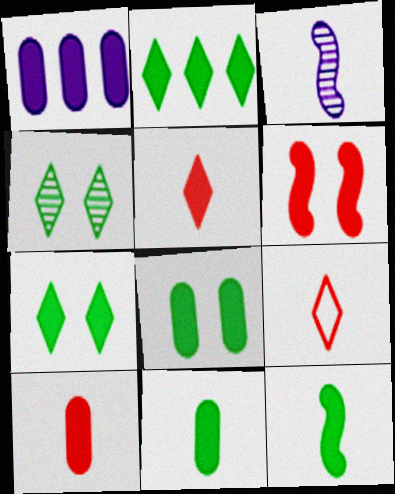[[1, 8, 10], 
[2, 8, 12], 
[3, 9, 11]]